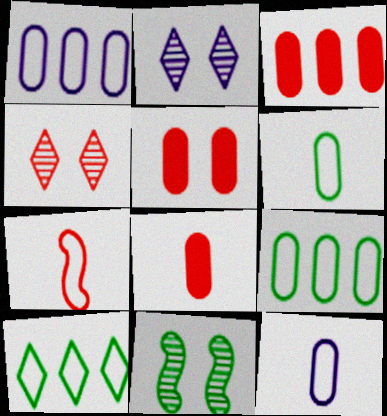[[3, 4, 7], 
[3, 5, 8]]